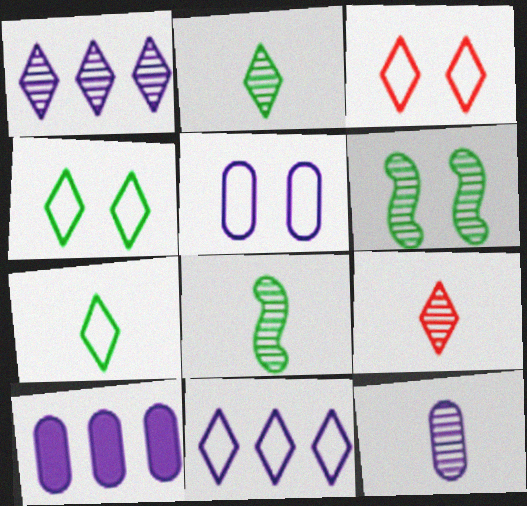[[3, 7, 11], 
[3, 8, 10], 
[5, 10, 12], 
[8, 9, 12]]